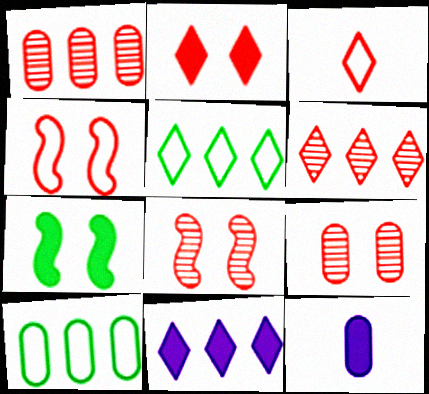[[2, 3, 6], 
[2, 4, 9], 
[5, 6, 11], 
[5, 8, 12], 
[9, 10, 12]]